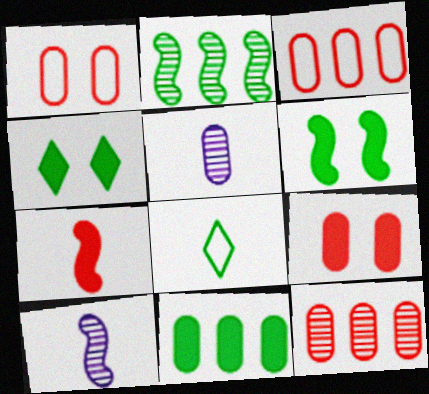[[1, 5, 11], 
[3, 4, 10], 
[5, 7, 8]]